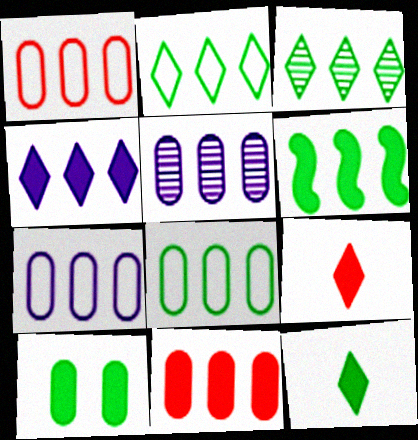[[1, 7, 8], 
[3, 6, 8], 
[4, 6, 11], 
[5, 8, 11], 
[6, 10, 12]]